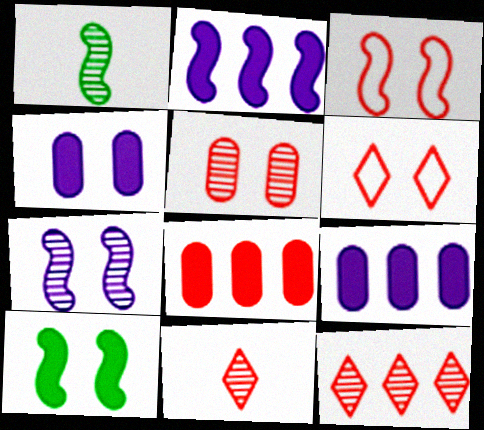[[1, 2, 3], 
[1, 6, 9], 
[3, 7, 10], 
[3, 8, 11]]